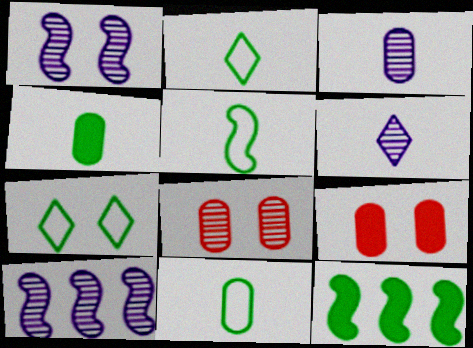[[1, 7, 9], 
[2, 5, 11], 
[2, 9, 10]]